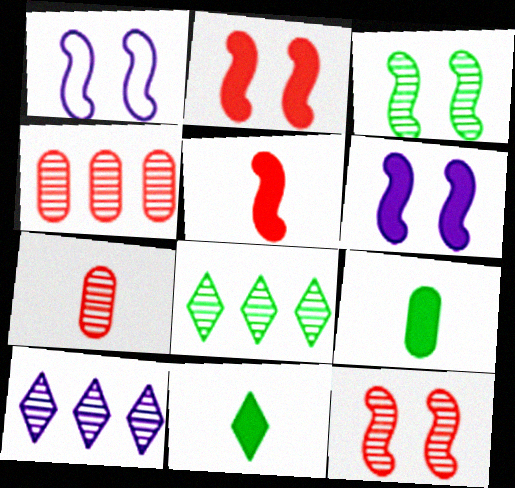[[1, 2, 3], 
[1, 4, 11], 
[3, 7, 10]]